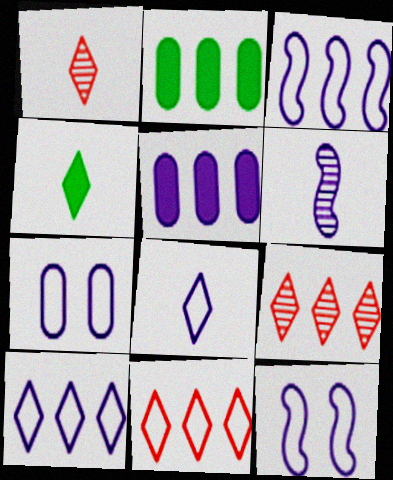[[1, 2, 12], 
[1, 4, 8], 
[2, 3, 9], 
[3, 7, 8]]